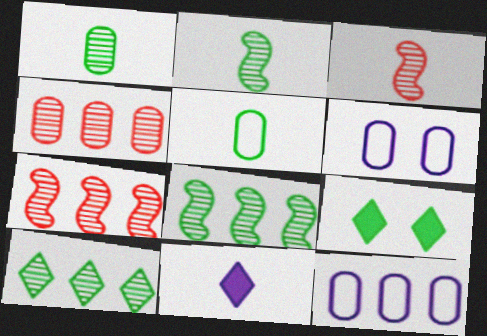[[3, 5, 11], 
[3, 9, 12], 
[5, 8, 9]]